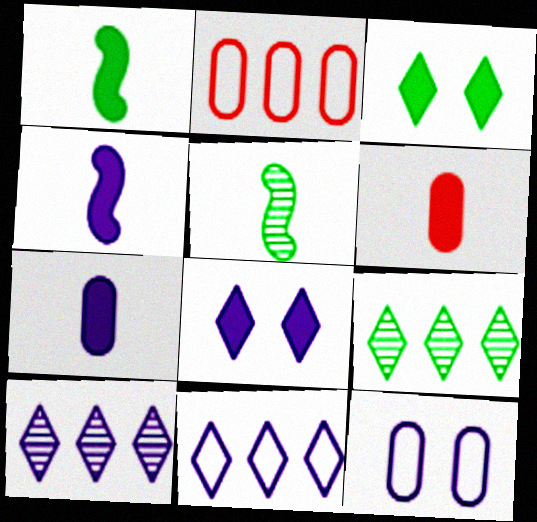[[2, 5, 8], 
[4, 10, 12]]